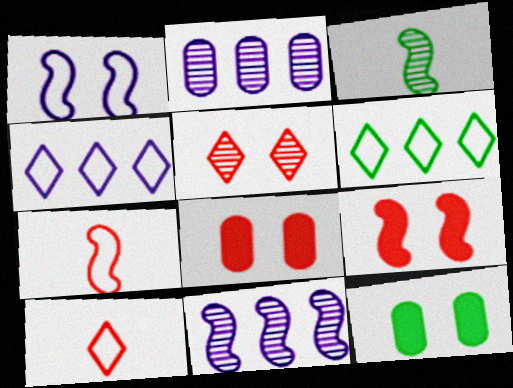[[1, 5, 12], 
[2, 3, 5], 
[3, 4, 8], 
[3, 6, 12], 
[10, 11, 12]]